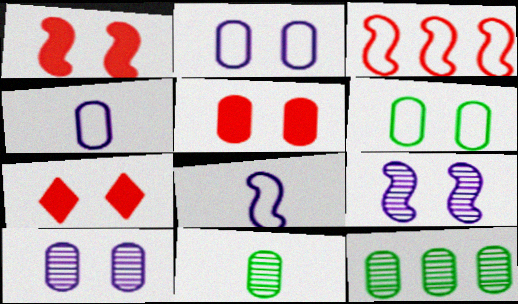[[1, 5, 7], 
[4, 5, 12], 
[5, 6, 10], 
[6, 7, 9], 
[7, 8, 12]]